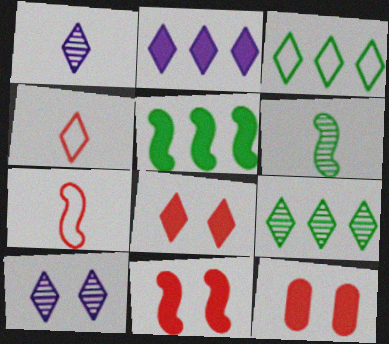[[1, 3, 8], 
[8, 11, 12]]